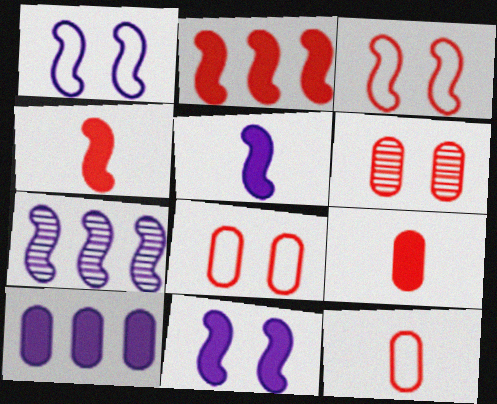[[1, 5, 7]]